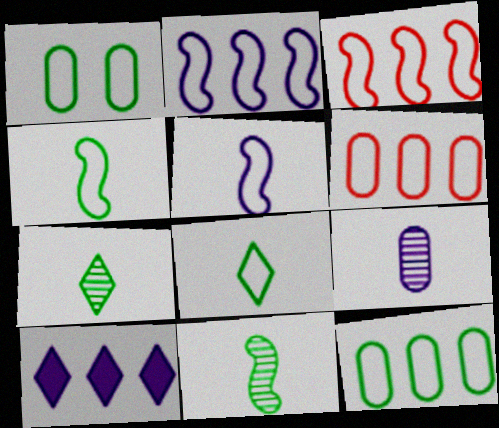[]